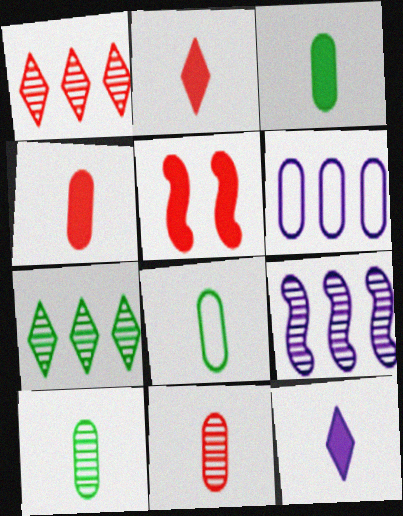[[3, 8, 10]]